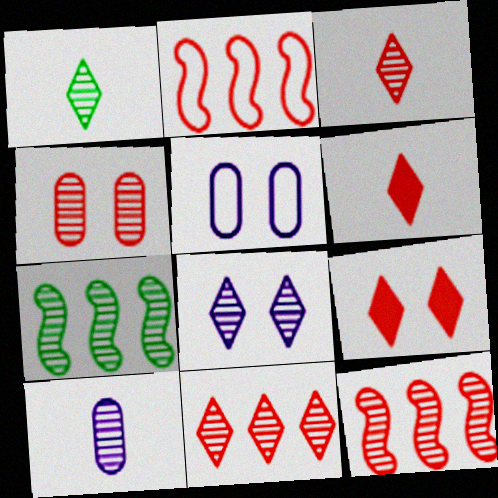[[1, 8, 11], 
[2, 4, 6], 
[3, 4, 12], 
[5, 6, 7]]